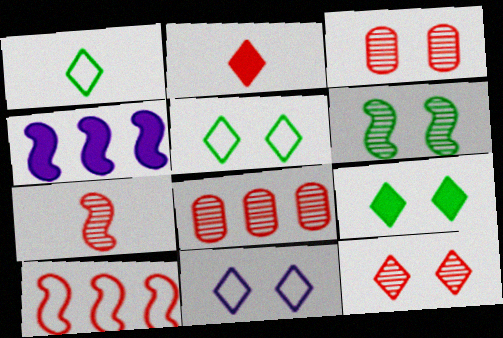[[1, 3, 4], 
[2, 3, 10], 
[7, 8, 12], 
[9, 11, 12]]